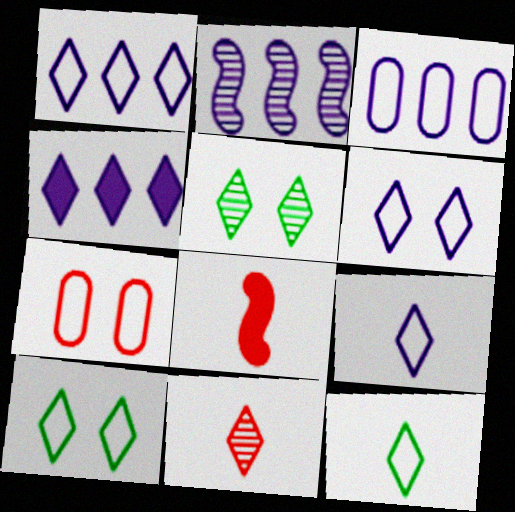[[1, 6, 9], 
[2, 3, 4], 
[3, 5, 8], 
[4, 10, 11]]